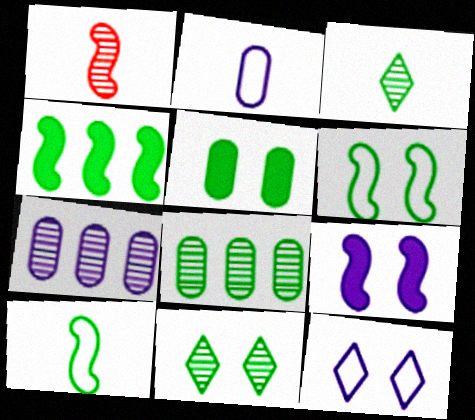[[1, 7, 11], 
[5, 6, 11]]